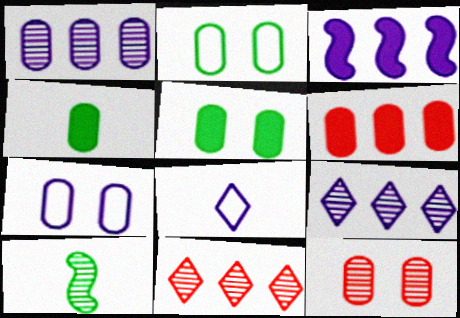[[5, 7, 12], 
[9, 10, 12]]